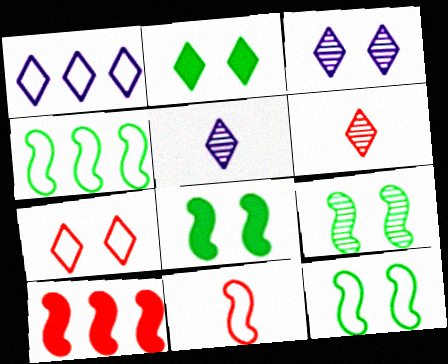[[1, 2, 6], 
[2, 3, 7], 
[8, 9, 12]]